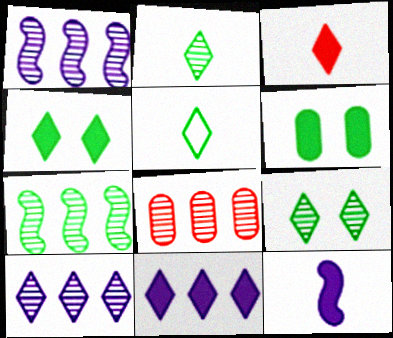[[3, 4, 11], 
[5, 6, 7], 
[7, 8, 10]]